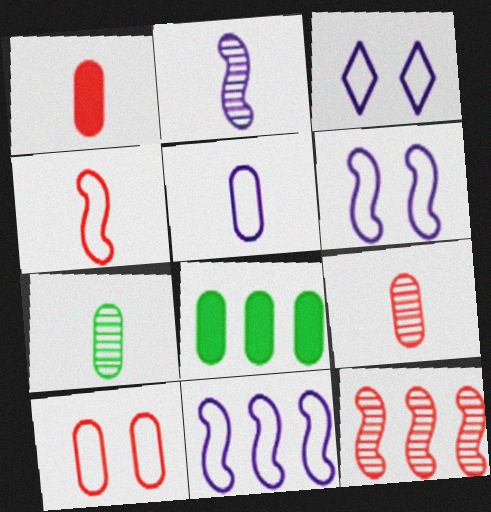[[1, 5, 7], 
[3, 5, 11]]